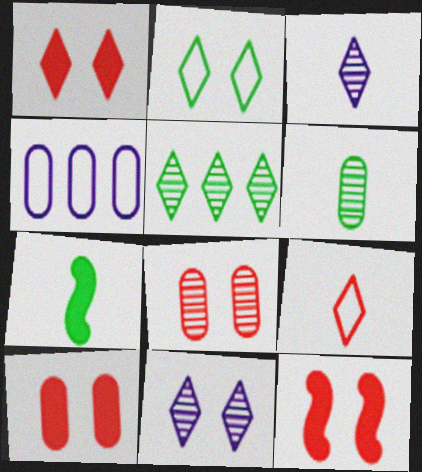[[1, 2, 11], 
[1, 10, 12], 
[4, 6, 10]]